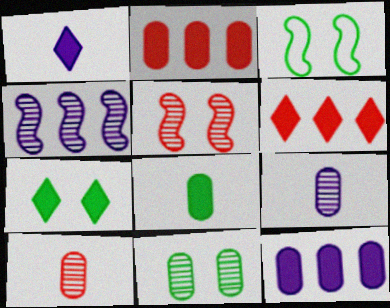[[1, 6, 7], 
[3, 6, 9], 
[3, 7, 11]]